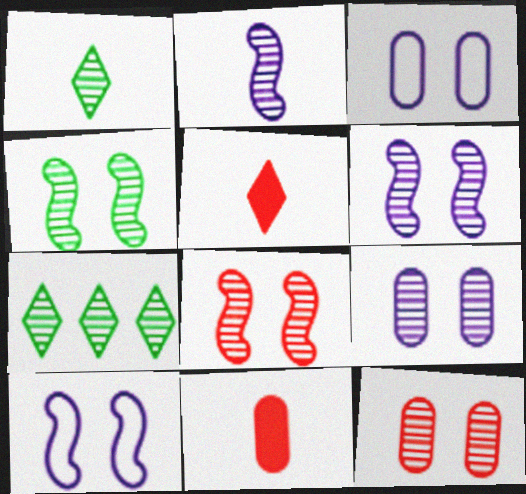[[2, 7, 12], 
[4, 6, 8], 
[7, 10, 11]]